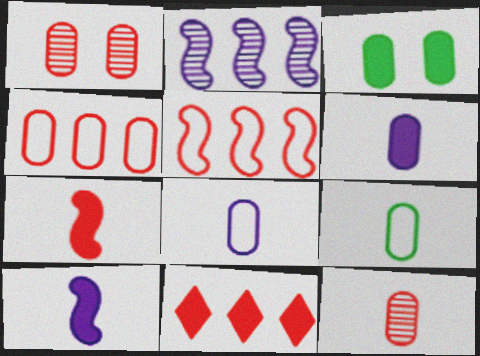[[3, 10, 11], 
[6, 9, 12]]